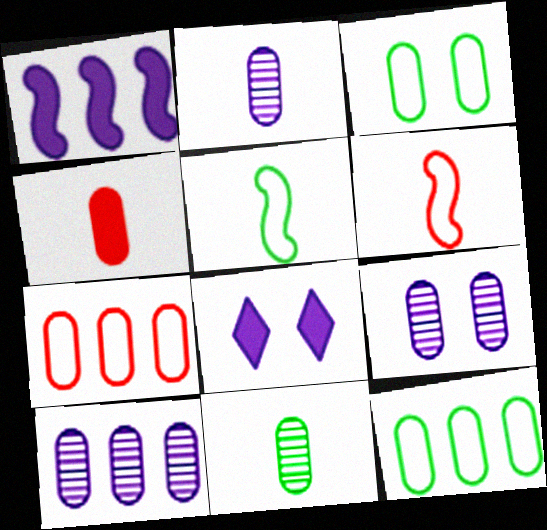[[2, 9, 10], 
[3, 4, 10], 
[4, 9, 12]]